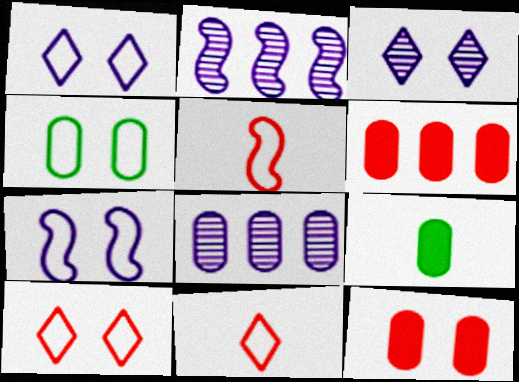[[2, 9, 10], 
[4, 7, 10]]